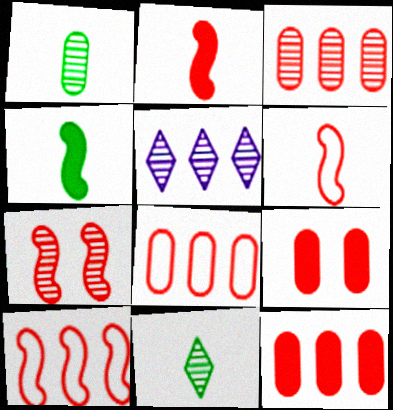[[1, 5, 7], 
[2, 7, 10], 
[3, 8, 12]]